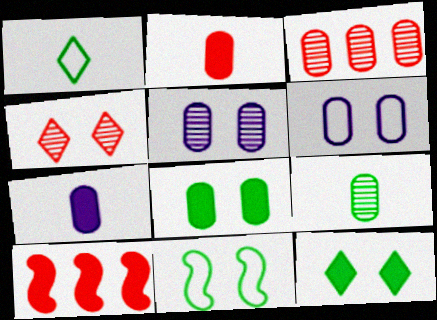[[1, 5, 10], 
[3, 5, 9], 
[7, 10, 12]]